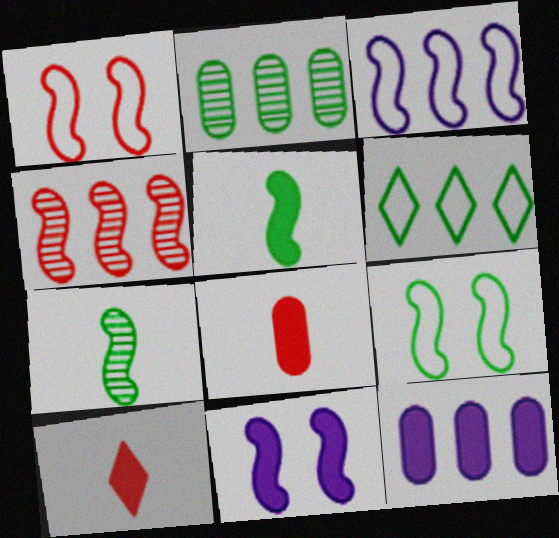[[4, 6, 12]]